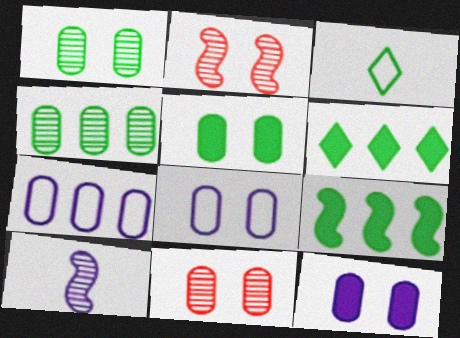[[1, 3, 9], 
[5, 8, 11]]